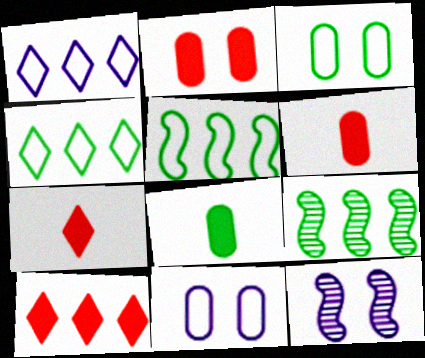[[4, 6, 12], 
[7, 9, 11]]